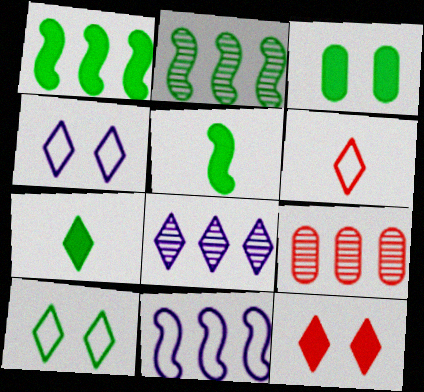[[1, 3, 7], 
[2, 8, 9], 
[4, 5, 9]]